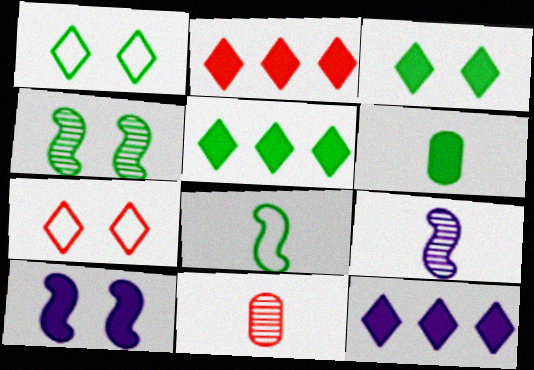[[2, 5, 12], 
[2, 6, 10]]